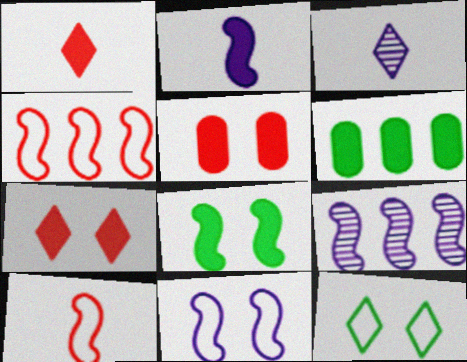[[2, 6, 7], 
[2, 9, 11], 
[8, 9, 10]]